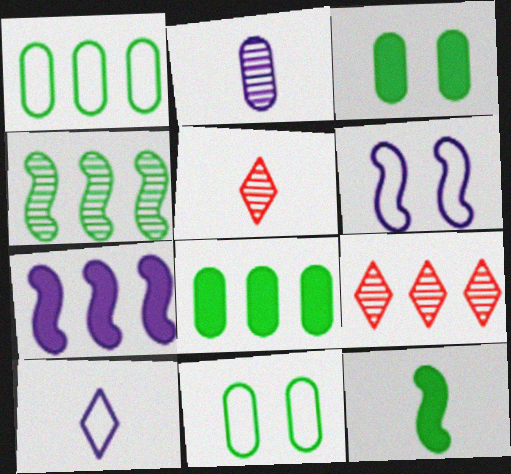[[1, 7, 9], 
[5, 6, 8], 
[5, 7, 11]]